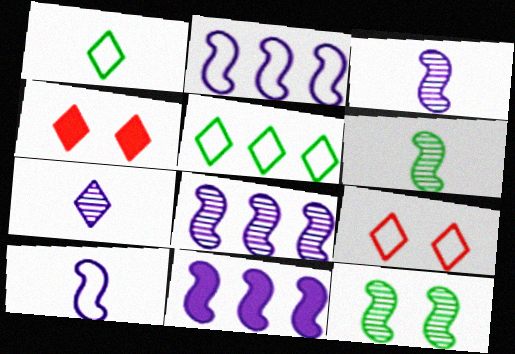[[2, 8, 11], 
[4, 5, 7]]